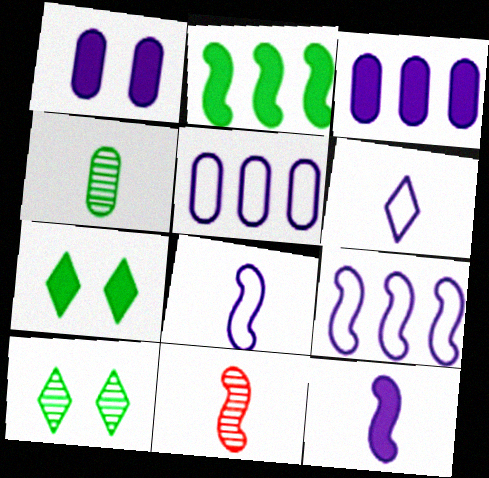[[5, 7, 11]]